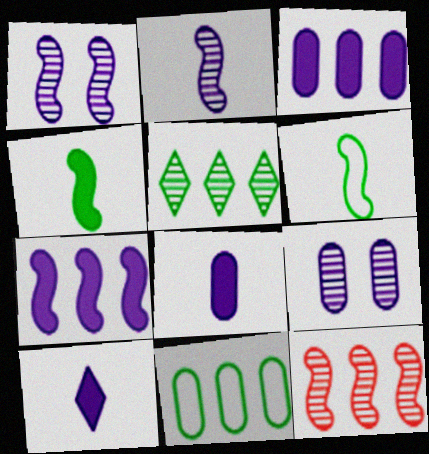[]